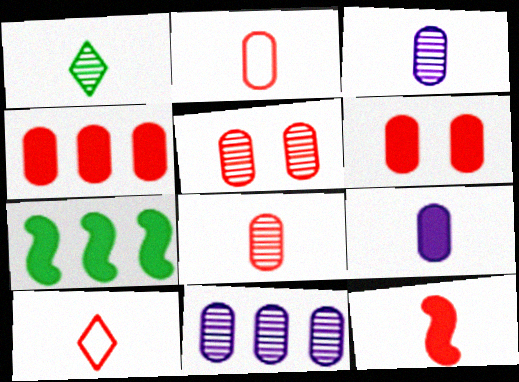[[2, 4, 5], 
[8, 10, 12]]